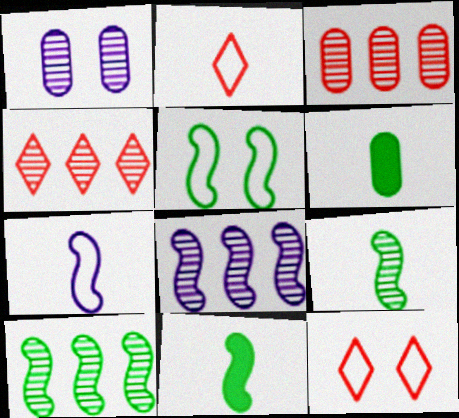[[1, 4, 9], 
[5, 10, 11], 
[6, 8, 12]]